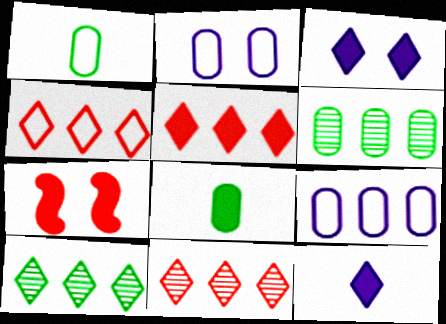[[4, 5, 11]]